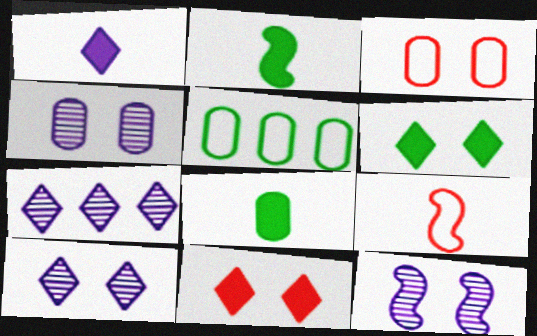[[2, 3, 7], 
[3, 6, 12], 
[4, 10, 12]]